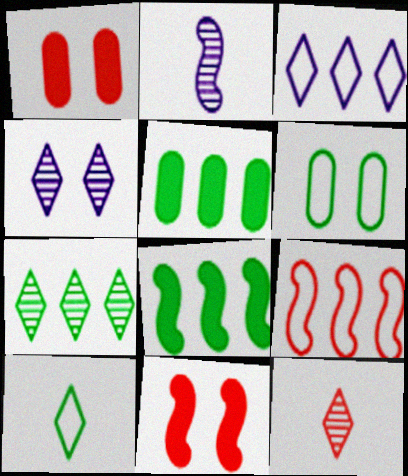[[1, 9, 12], 
[4, 6, 11], 
[4, 7, 12]]